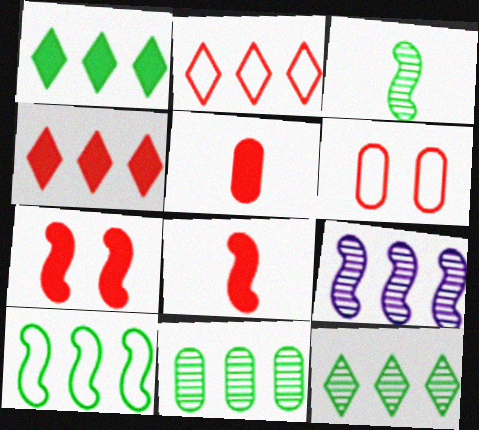[[1, 10, 11], 
[4, 5, 7]]